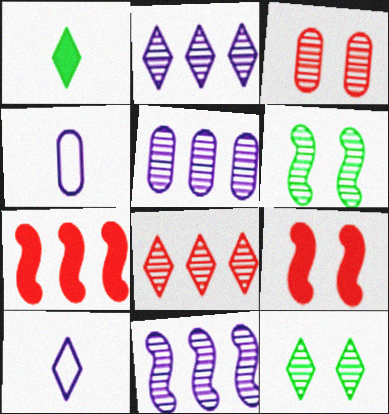[[2, 5, 11], 
[4, 7, 12]]